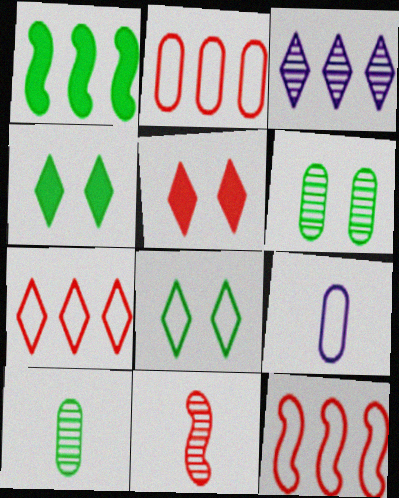[[1, 2, 3], 
[1, 8, 10], 
[2, 5, 11], 
[2, 7, 12], 
[3, 6, 11], 
[8, 9, 12]]